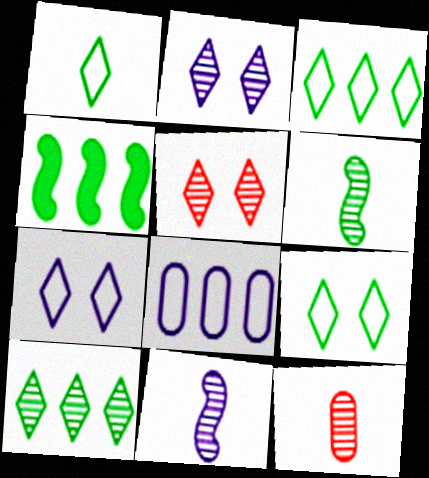[[1, 3, 9], 
[4, 7, 12]]